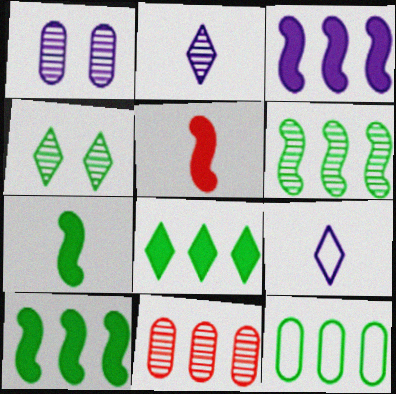[[1, 3, 9], 
[4, 7, 12], 
[6, 8, 12]]